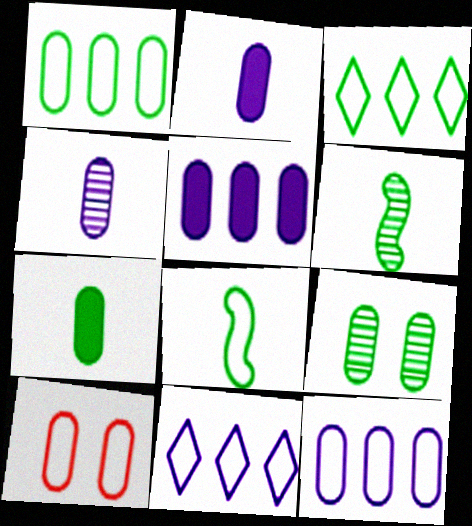[[1, 7, 9], 
[8, 10, 11]]